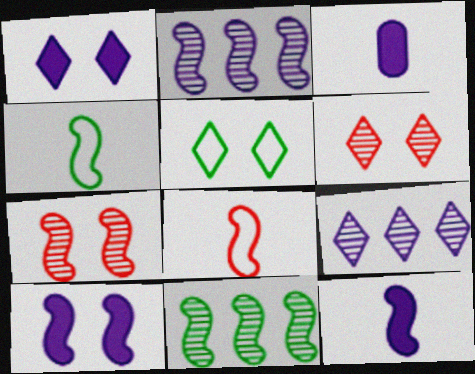[[1, 5, 6], 
[8, 10, 11]]